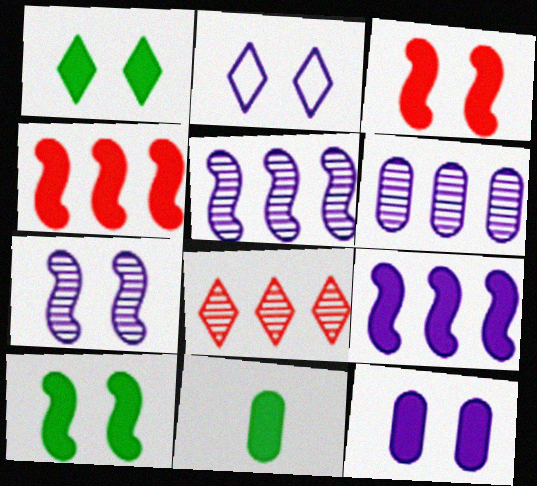[[1, 3, 12], 
[2, 7, 12]]